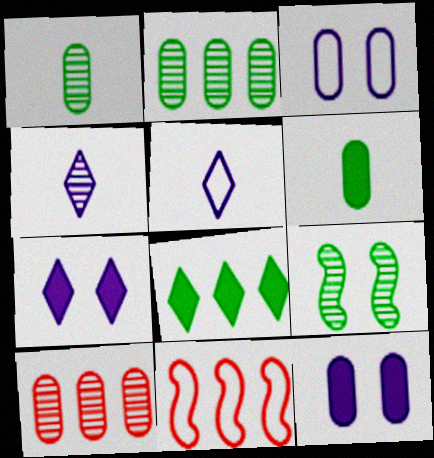[[1, 7, 11], 
[3, 6, 10], 
[4, 9, 10]]